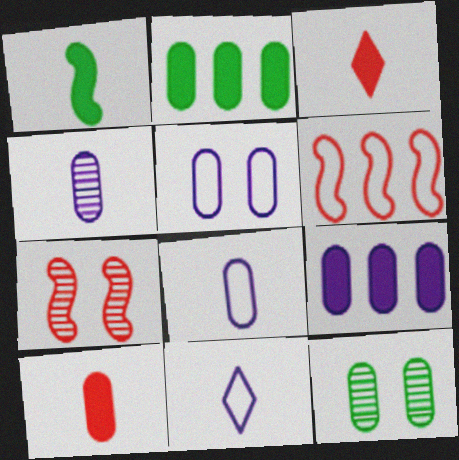[[2, 7, 11], 
[4, 5, 9]]